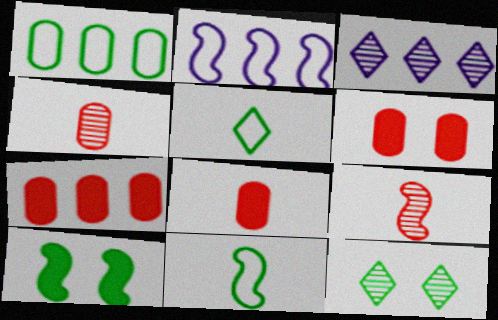[[2, 8, 12], 
[2, 9, 10], 
[3, 6, 11], 
[6, 7, 8]]